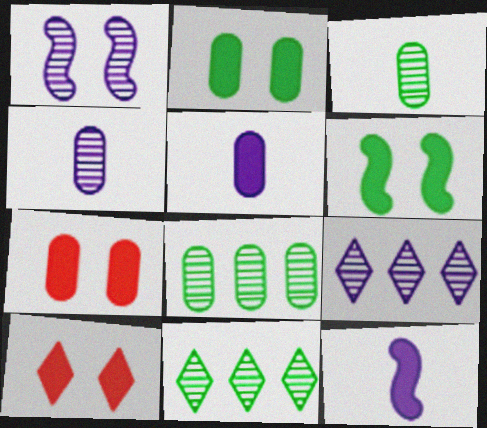[[1, 4, 9]]